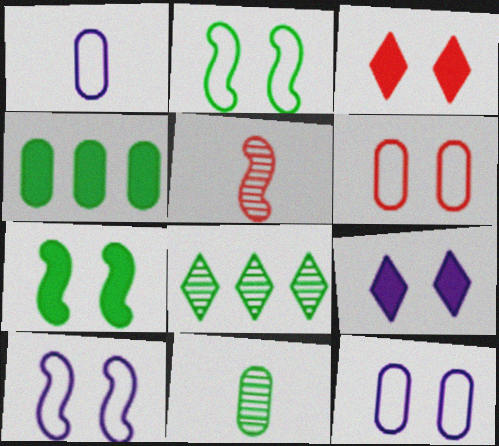[]